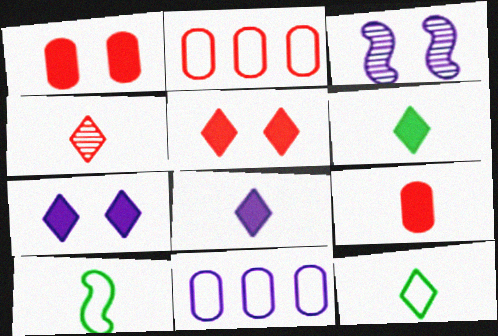[[2, 3, 6], 
[3, 8, 11], 
[4, 8, 12]]